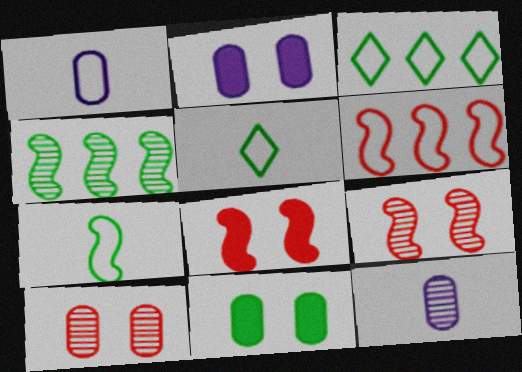[[3, 8, 12], 
[4, 5, 11]]